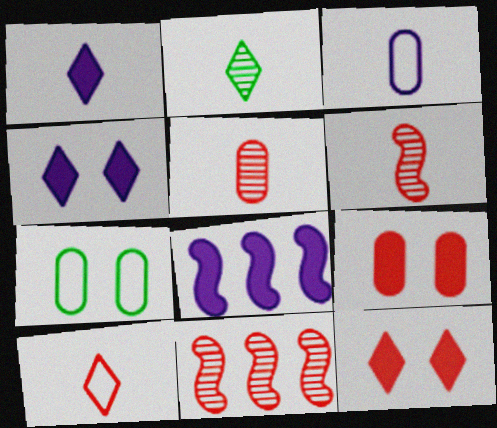[[1, 2, 10], 
[1, 7, 11], 
[9, 10, 11]]